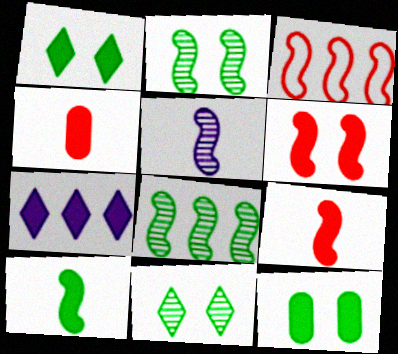[[7, 9, 12]]